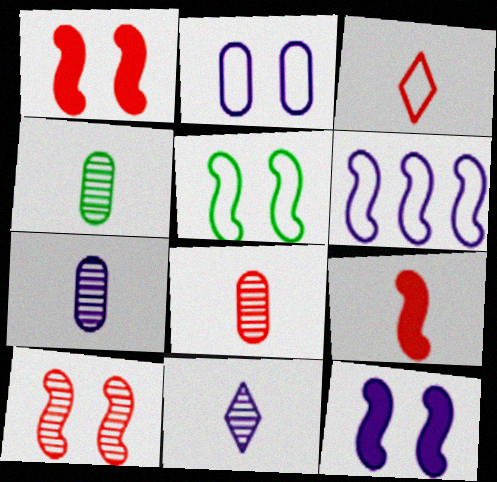[[3, 8, 9], 
[4, 7, 8], 
[5, 10, 12]]